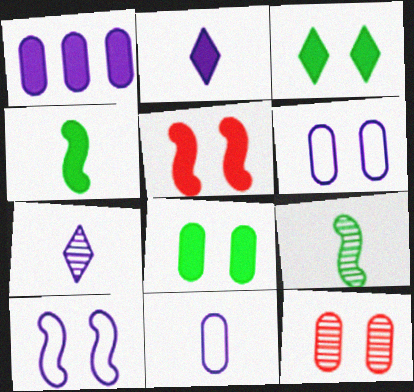[[1, 7, 10], 
[3, 10, 12], 
[6, 8, 12]]